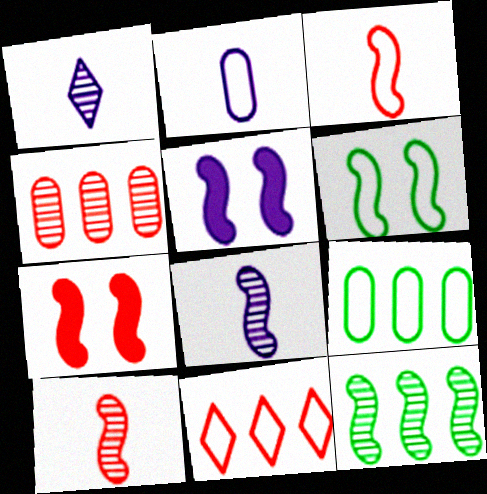[[1, 7, 9], 
[2, 6, 11], 
[3, 5, 12]]